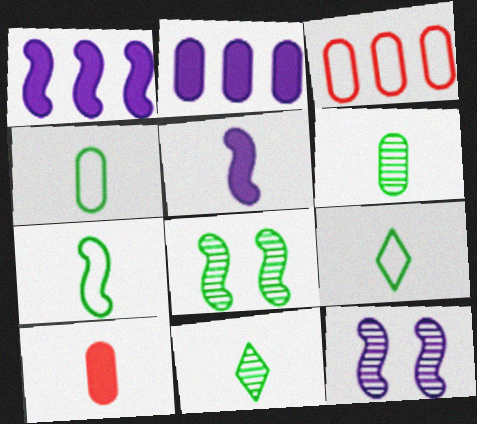[[4, 7, 9]]